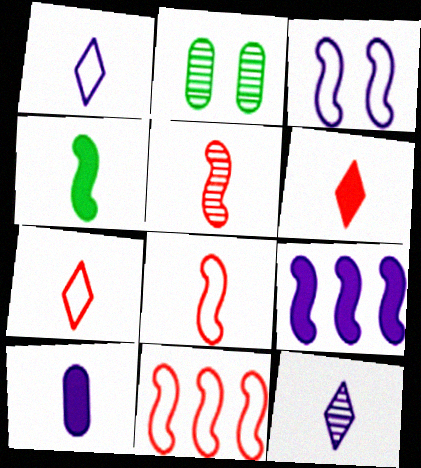[[2, 7, 9], 
[4, 6, 10]]